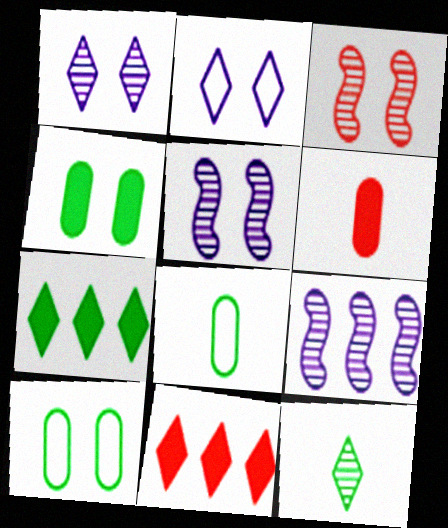[[2, 3, 4], 
[2, 11, 12], 
[5, 8, 11]]